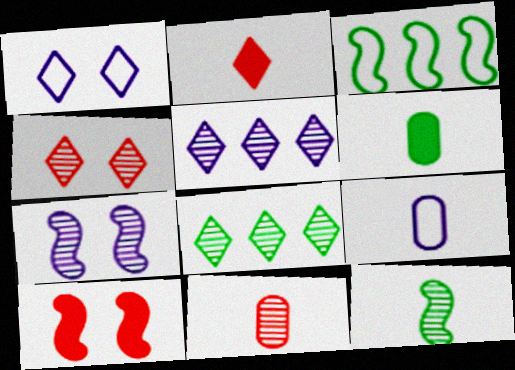[[1, 2, 8], 
[2, 9, 12], 
[6, 9, 11], 
[7, 8, 11], 
[8, 9, 10]]